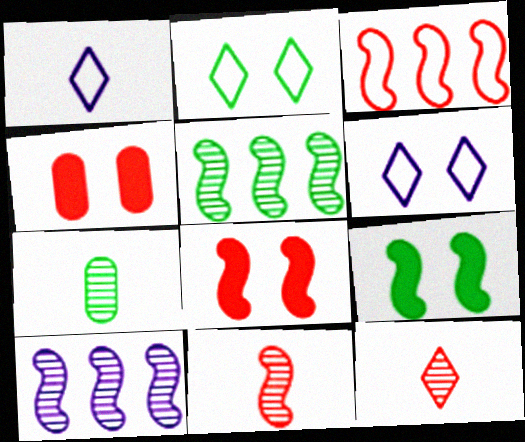[[1, 4, 5], 
[3, 4, 12], 
[3, 8, 11]]